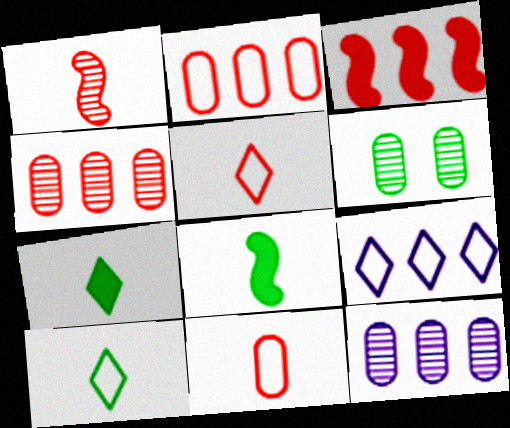[]